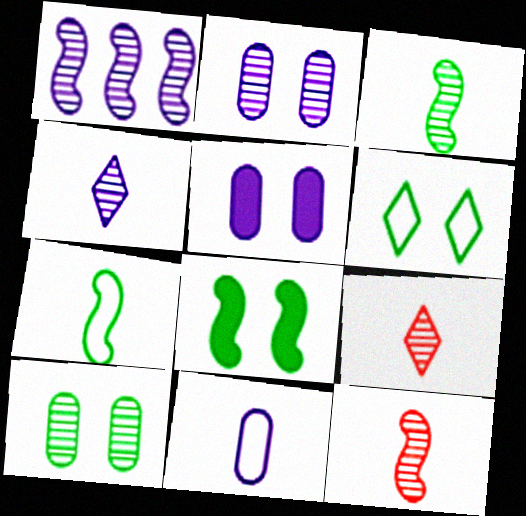[[1, 2, 4], 
[1, 9, 10], 
[6, 8, 10]]